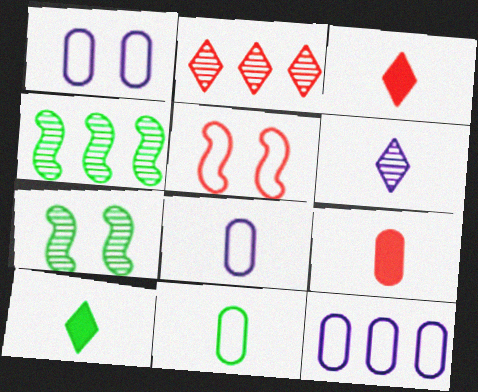[[1, 3, 4], 
[1, 8, 12], 
[2, 5, 9], 
[3, 7, 12]]